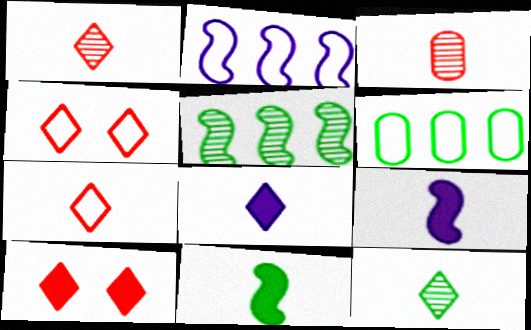[[7, 8, 12]]